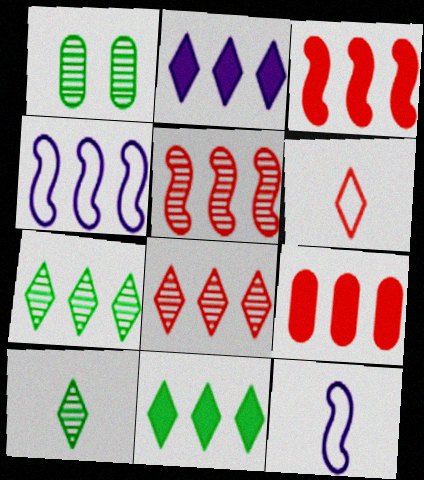[[4, 7, 9]]